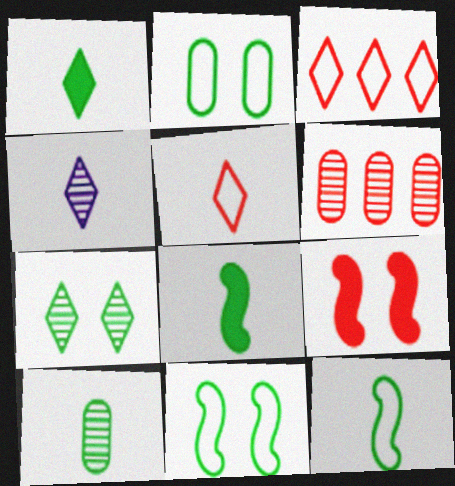[[1, 4, 5], 
[1, 10, 12], 
[5, 6, 9]]